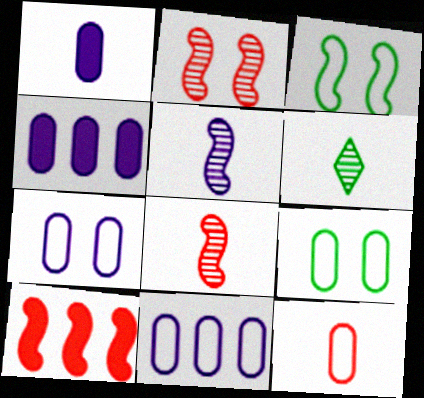[[3, 5, 10], 
[6, 7, 10], 
[9, 11, 12]]